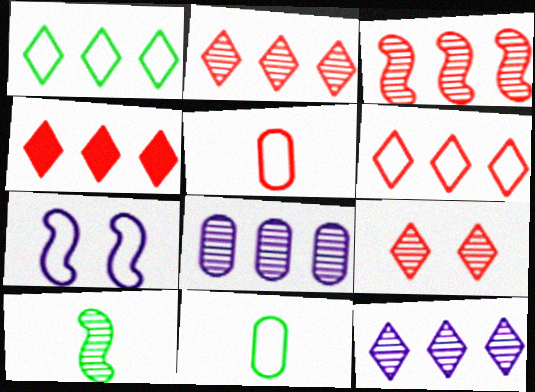[[1, 4, 12], 
[1, 5, 7], 
[2, 4, 6], 
[6, 7, 11], 
[8, 9, 10]]